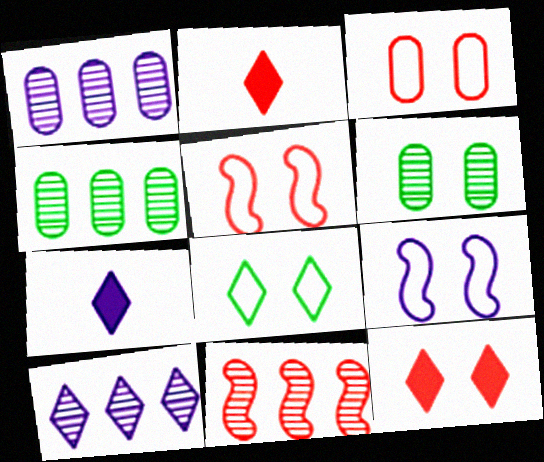[[1, 7, 9], 
[2, 3, 11], 
[2, 4, 9], 
[2, 8, 10], 
[3, 8, 9], 
[4, 5, 7], 
[4, 10, 11], 
[6, 9, 12]]